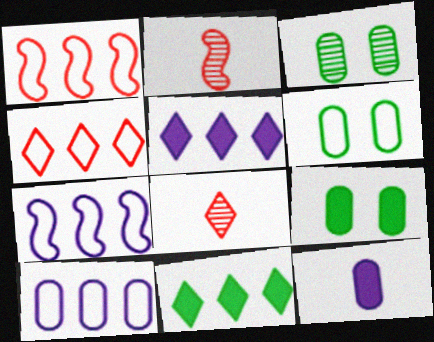[[2, 5, 6], 
[3, 6, 9], 
[7, 8, 9]]